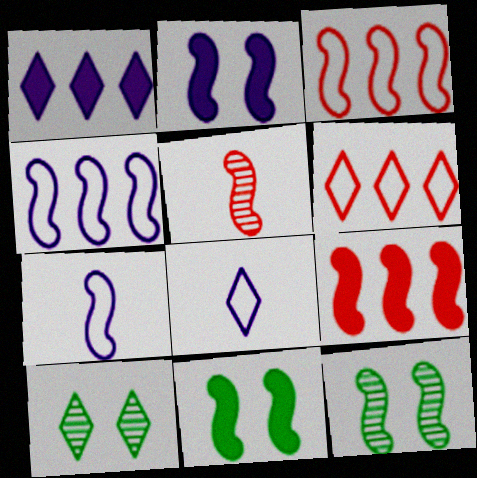[[4, 5, 11], 
[7, 9, 12]]